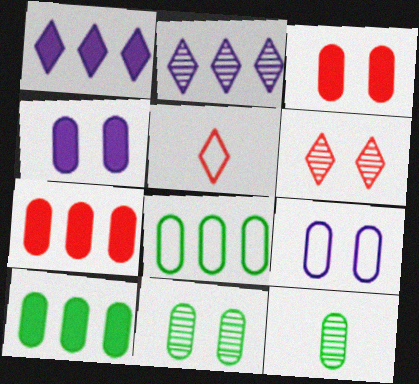[[3, 9, 11], 
[7, 9, 12]]